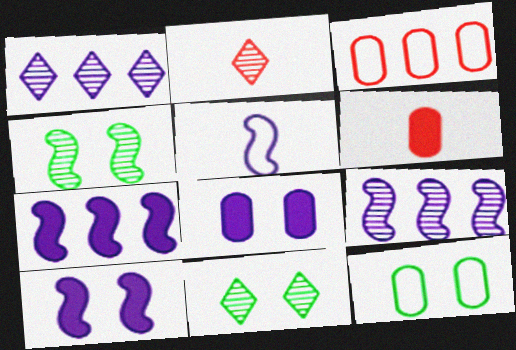[[1, 2, 11], 
[1, 5, 8], 
[2, 7, 12], 
[5, 9, 10]]